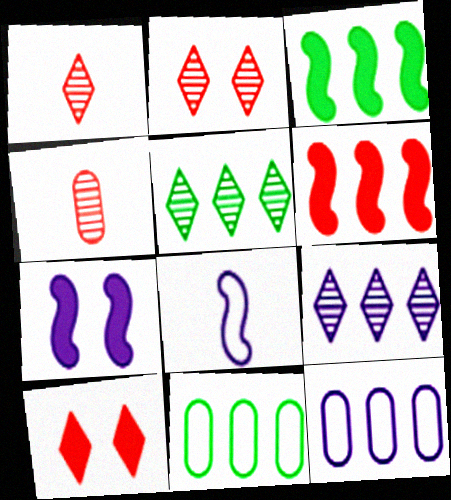[[1, 7, 11], 
[3, 5, 11], 
[5, 6, 12], 
[6, 9, 11]]